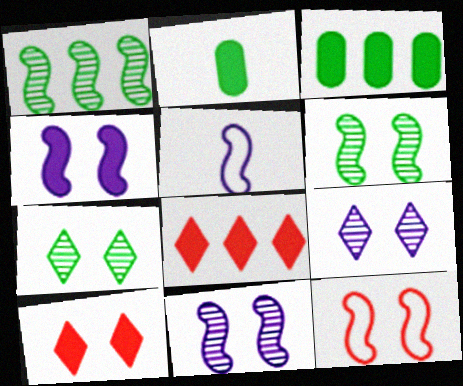[[2, 4, 8], 
[4, 6, 12]]